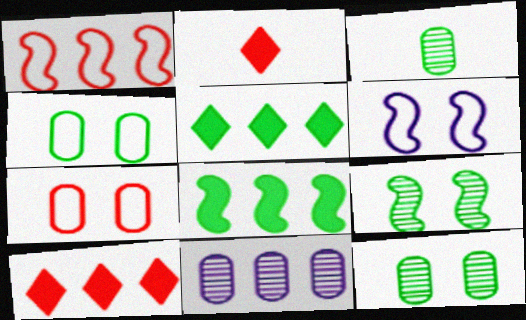[[1, 5, 11], 
[3, 6, 10]]